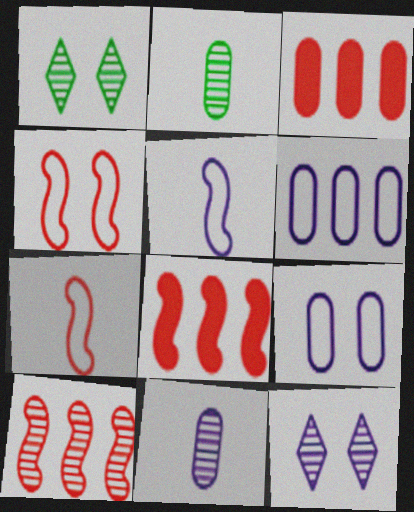[[1, 3, 5], 
[1, 10, 11], 
[2, 3, 9], 
[2, 10, 12]]